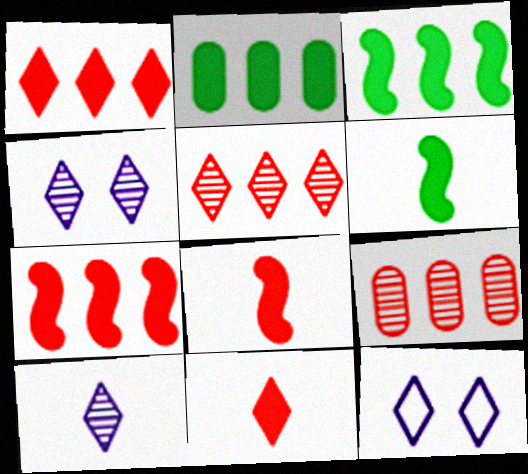[[6, 9, 12]]